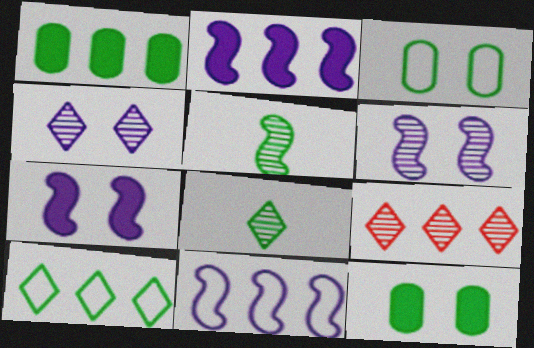[[1, 9, 11], 
[4, 8, 9], 
[5, 10, 12]]